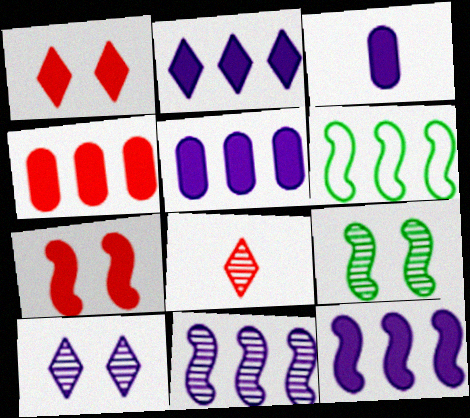[[2, 5, 12]]